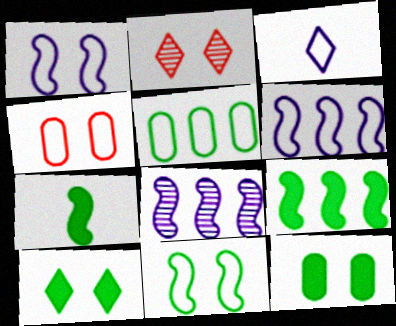[[1, 2, 12]]